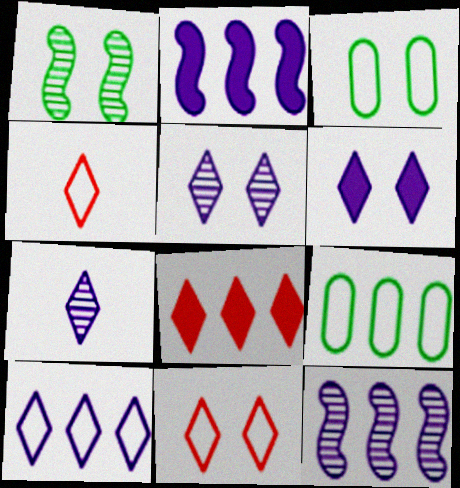[[6, 7, 10], 
[8, 9, 12]]